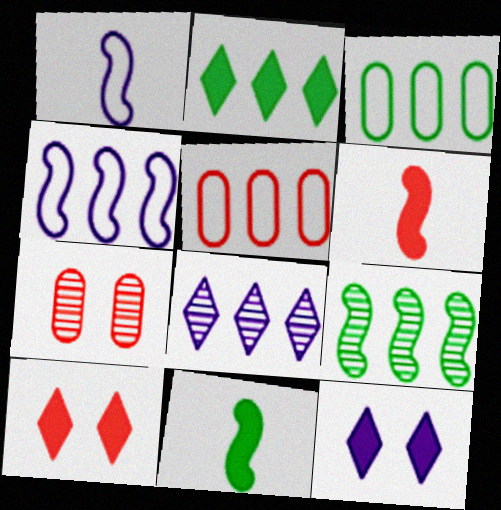[[1, 2, 7], 
[2, 3, 9]]